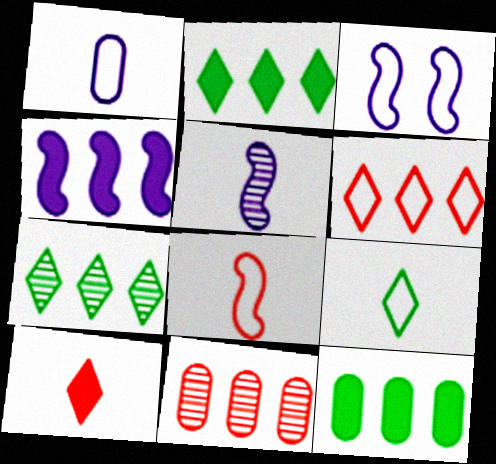[[1, 8, 9], 
[3, 4, 5]]